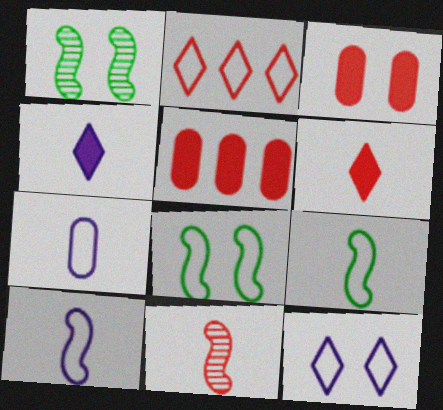[[1, 3, 12], 
[2, 3, 11], 
[2, 7, 8]]